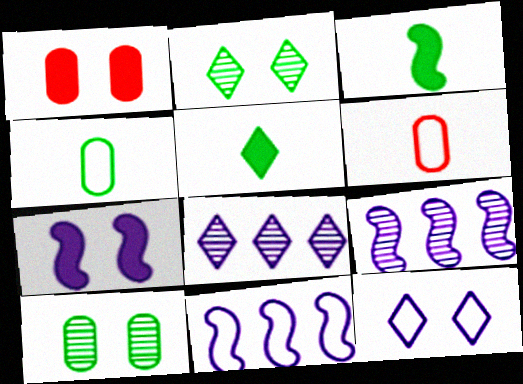[]